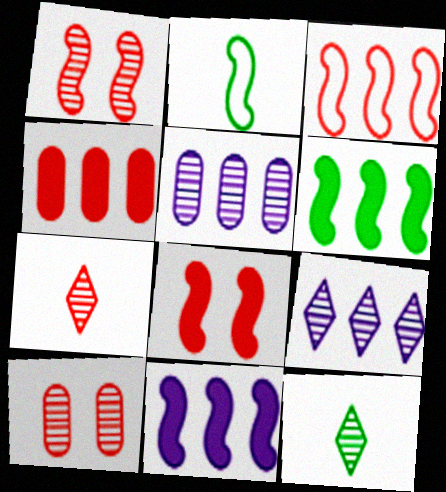[[1, 2, 11], 
[1, 5, 12]]